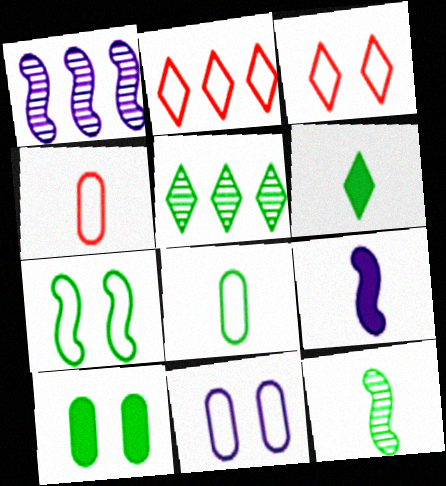[[3, 7, 11], 
[6, 8, 12]]